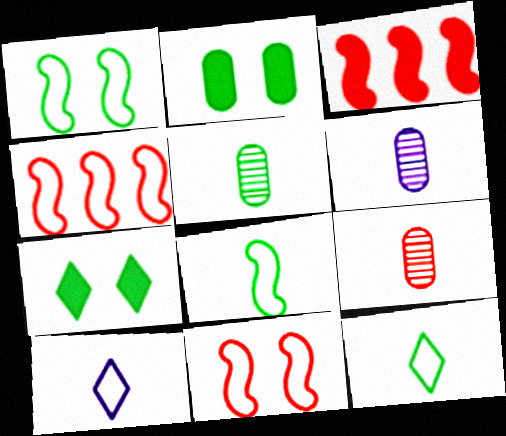[[4, 6, 7], 
[5, 6, 9]]